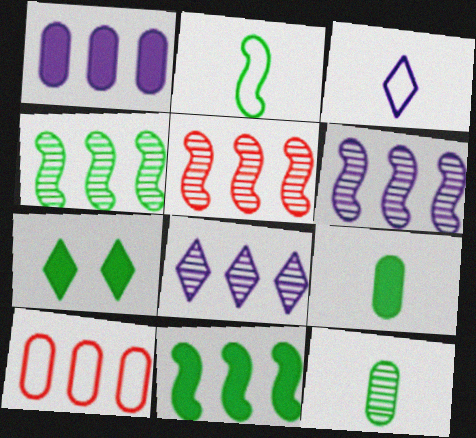[[4, 5, 6], 
[7, 9, 11], 
[8, 10, 11]]